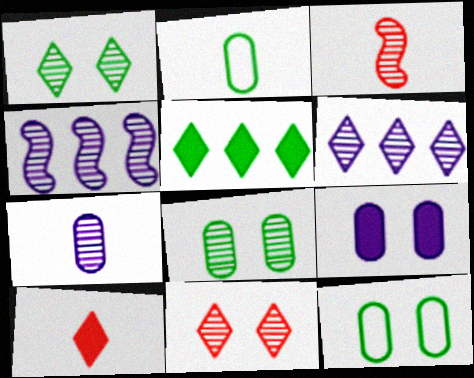[[3, 6, 8], 
[4, 10, 12]]